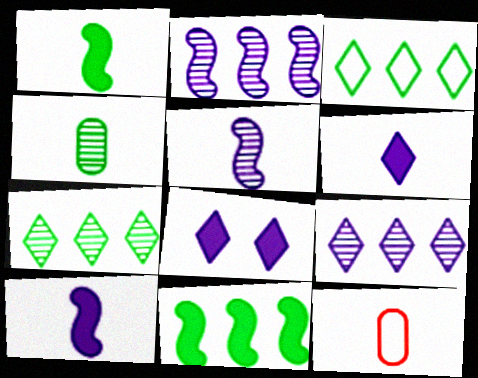[]